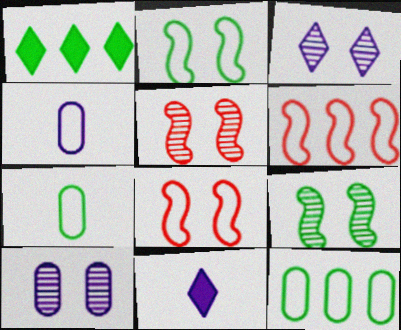[[1, 4, 5], 
[1, 7, 9], 
[5, 11, 12]]